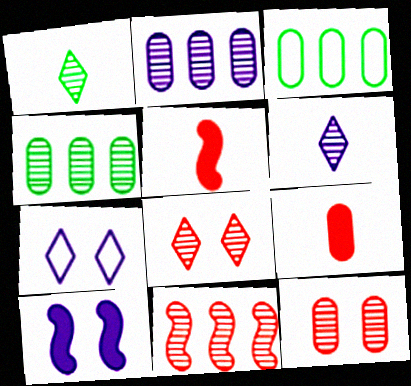[[4, 5, 7]]